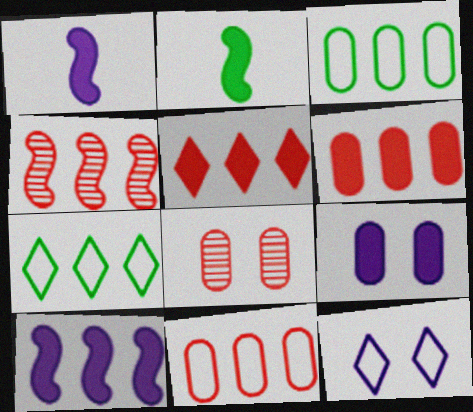[[1, 7, 8], 
[2, 5, 9], 
[4, 5, 11]]